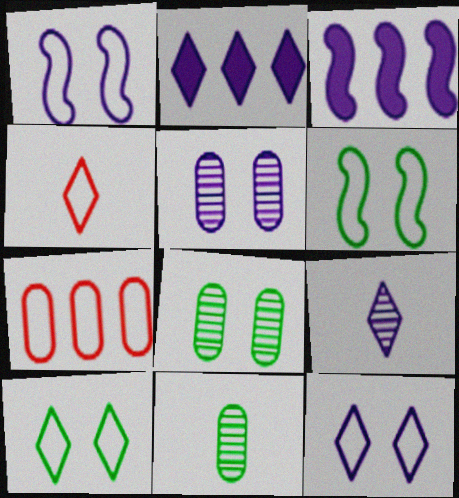[[2, 9, 12], 
[3, 4, 8]]